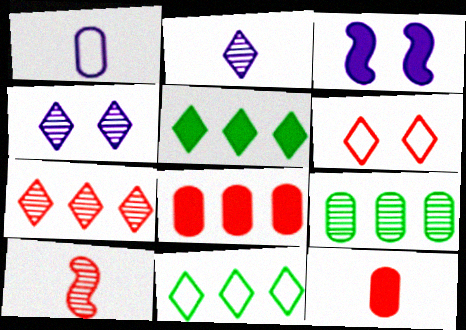[[2, 5, 6], 
[3, 5, 12], 
[4, 9, 10], 
[6, 8, 10]]